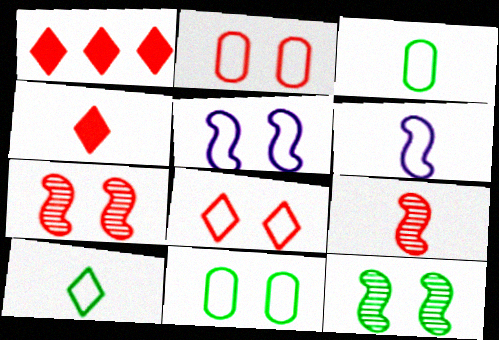[[1, 2, 9], 
[5, 8, 11]]